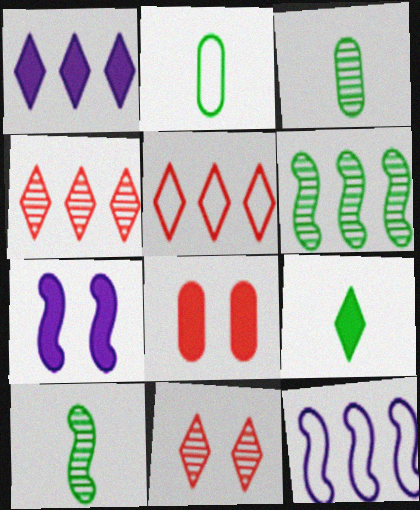[[2, 4, 7], 
[2, 9, 10], 
[3, 5, 7]]